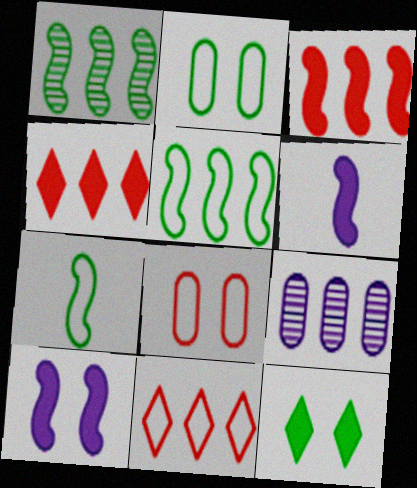[[4, 5, 9]]